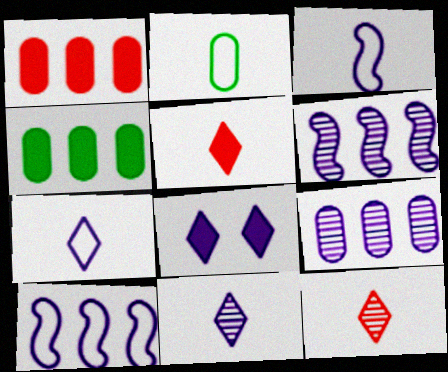[[3, 8, 9]]